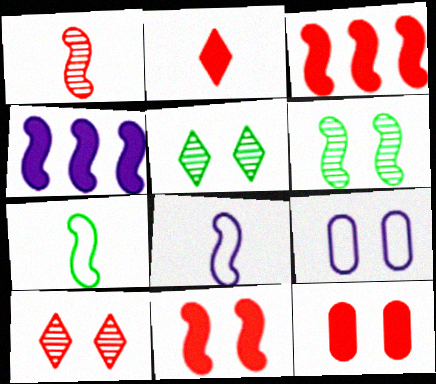[[2, 3, 12], 
[3, 6, 8], 
[5, 9, 11]]